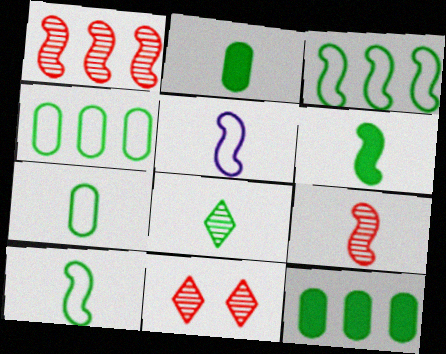[[2, 8, 10], 
[5, 6, 9], 
[5, 11, 12], 
[6, 7, 8]]